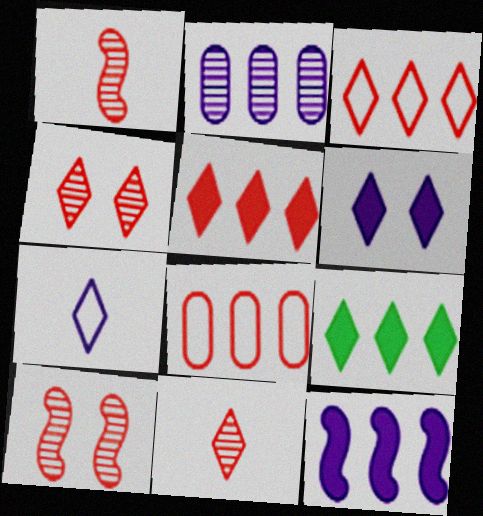[[4, 7, 9]]